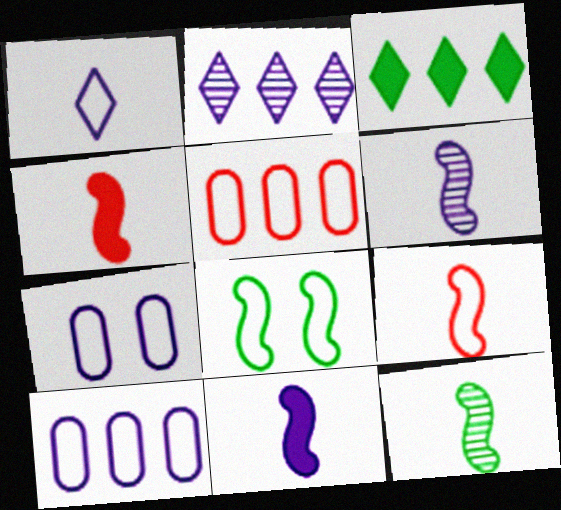[[1, 5, 8], 
[2, 7, 11], 
[9, 11, 12]]